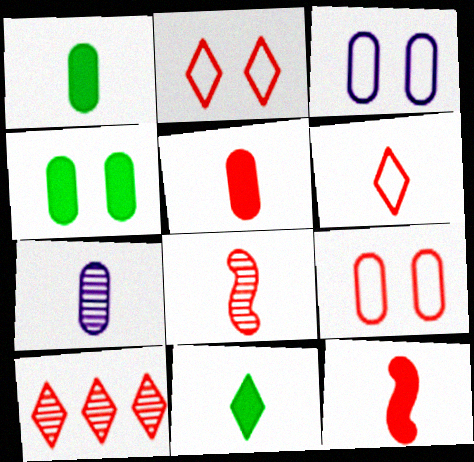[[5, 6, 8], 
[9, 10, 12]]